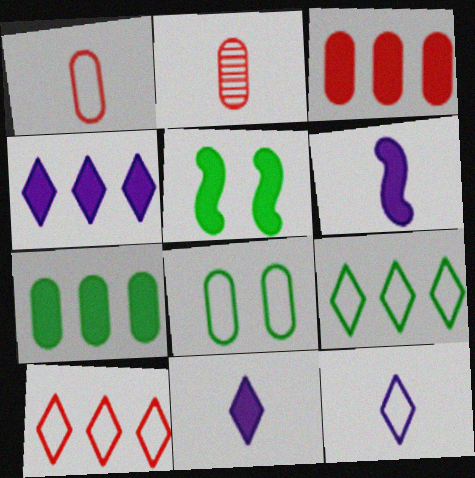[[3, 5, 11]]